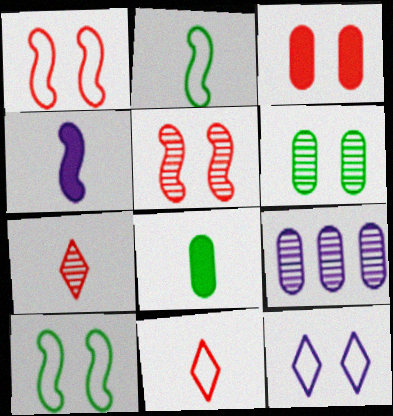[[4, 9, 12]]